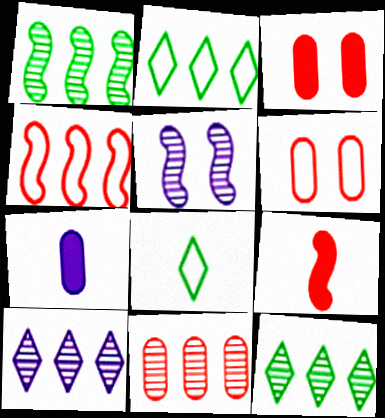[[1, 10, 11]]